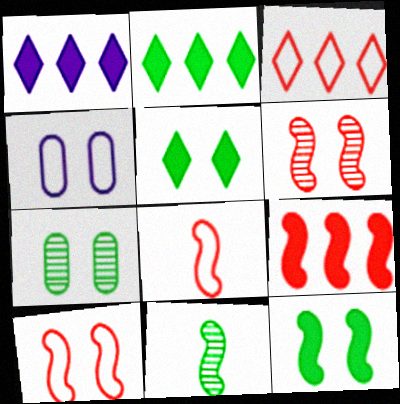[[1, 7, 8], 
[4, 5, 6], 
[6, 8, 9]]